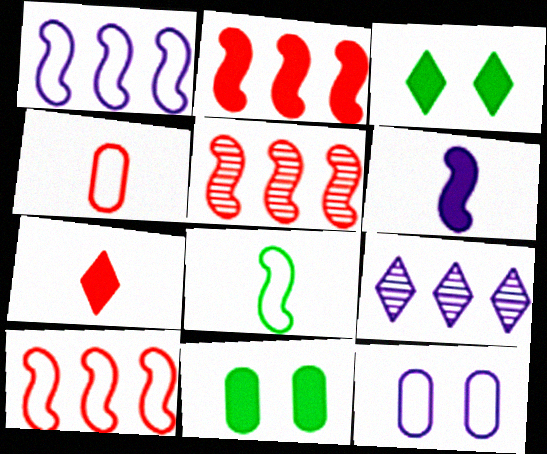[[2, 5, 10], 
[6, 9, 12]]